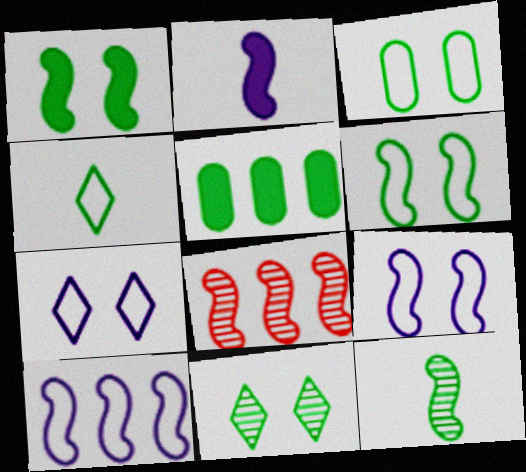[[1, 3, 11], 
[2, 6, 8]]